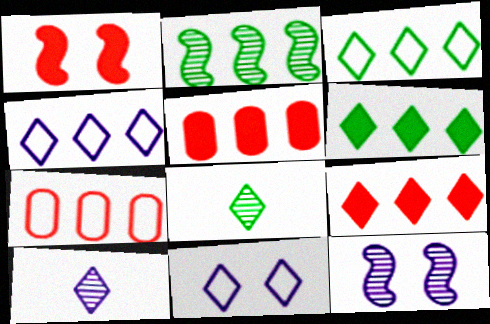[[2, 4, 5], 
[8, 9, 11]]